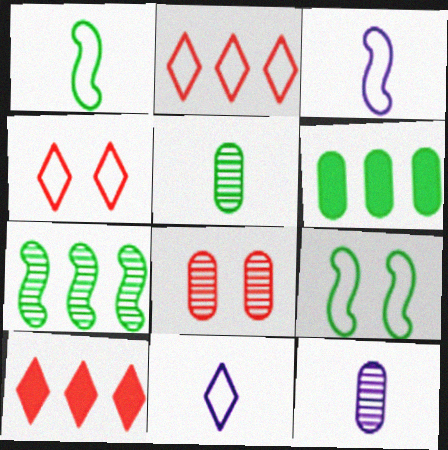[[9, 10, 12]]